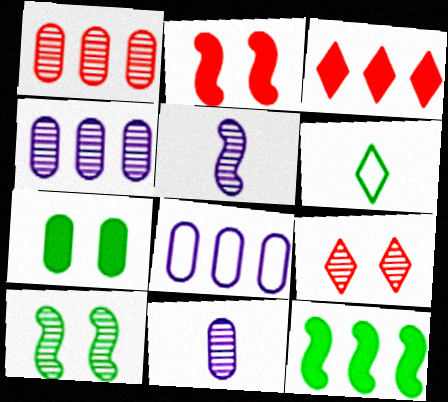[[2, 4, 6]]